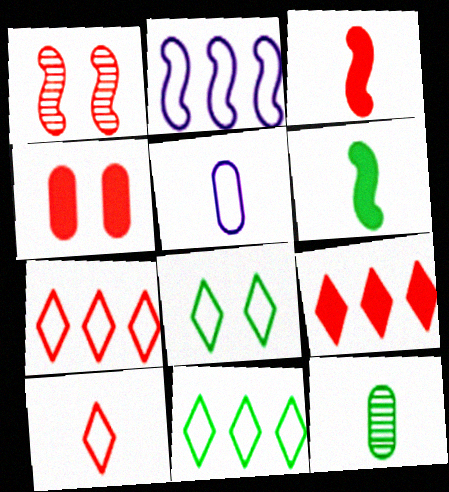[[1, 2, 6], 
[3, 4, 9]]